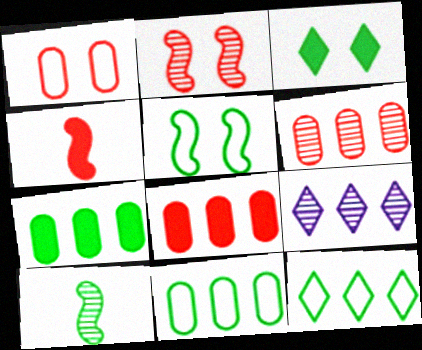[[3, 10, 11]]